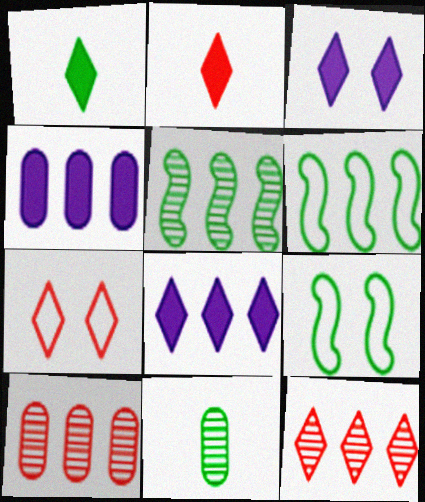[[2, 7, 12], 
[4, 6, 12], 
[6, 8, 10]]